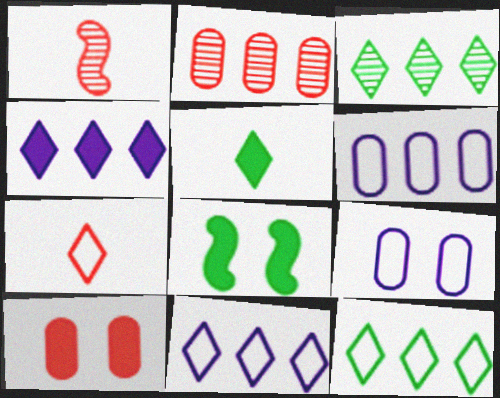[]